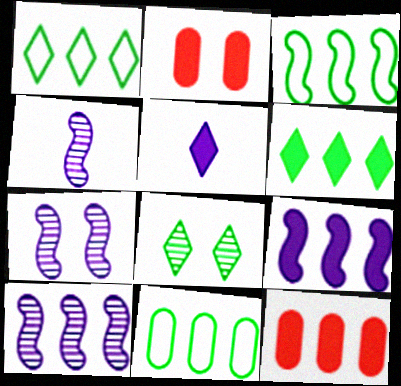[[1, 2, 4], 
[1, 3, 11], 
[1, 10, 12], 
[4, 7, 10], 
[6, 9, 12]]